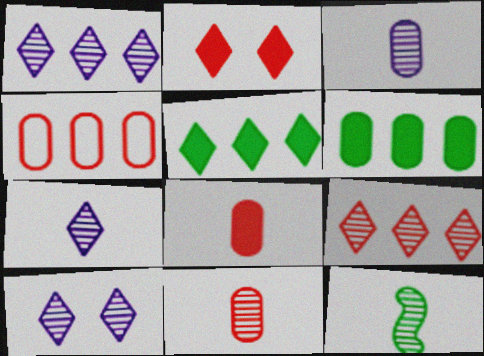[[1, 7, 10], 
[7, 11, 12]]